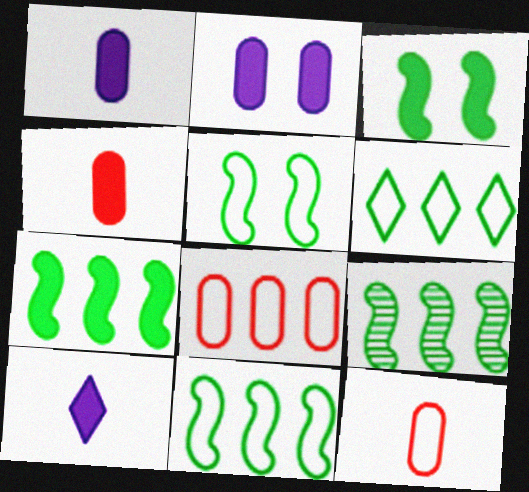[[7, 9, 11]]